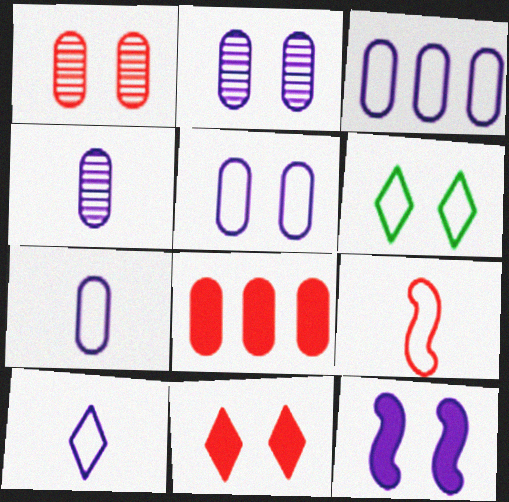[[1, 6, 12], 
[3, 5, 7], 
[3, 6, 9]]